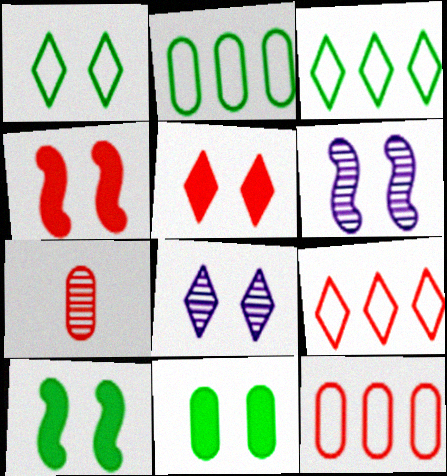[[1, 5, 8], 
[4, 7, 9]]